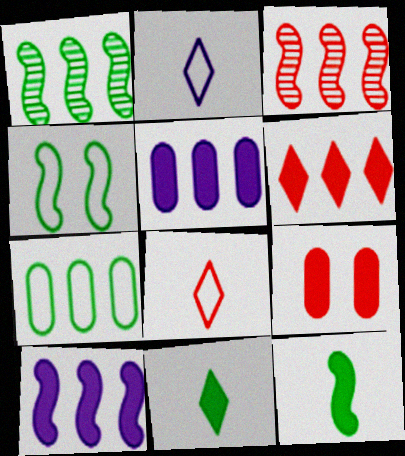[[1, 2, 9], 
[1, 4, 12], 
[3, 8, 9], 
[9, 10, 11]]